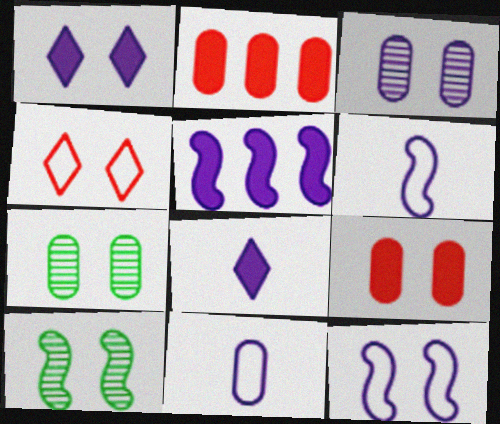[[1, 3, 12], 
[2, 7, 11]]